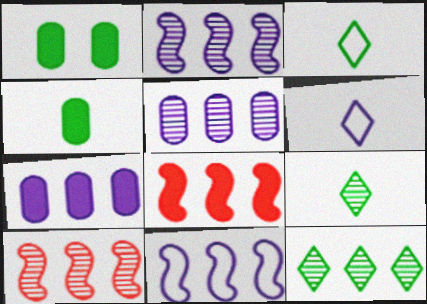[[1, 6, 10], 
[5, 10, 12]]